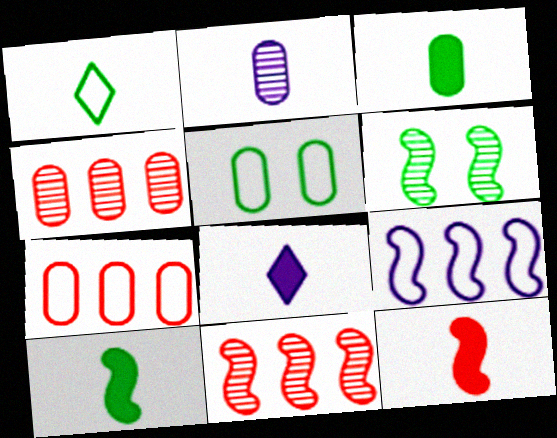[[1, 2, 12], 
[3, 8, 12], 
[5, 8, 11], 
[6, 7, 8], 
[6, 9, 12]]